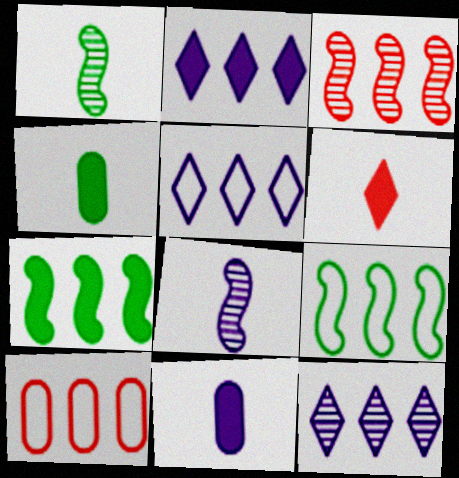[[2, 5, 12], 
[5, 9, 10], 
[7, 10, 12]]